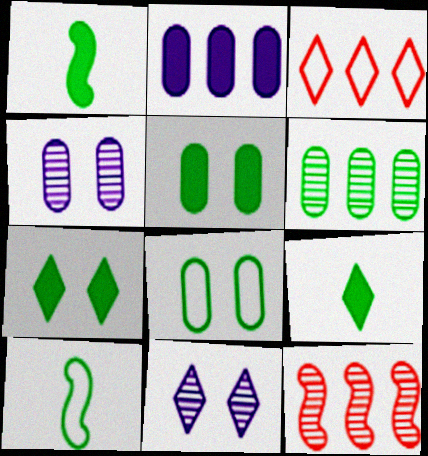[[1, 3, 4], 
[3, 9, 11], 
[6, 7, 10]]